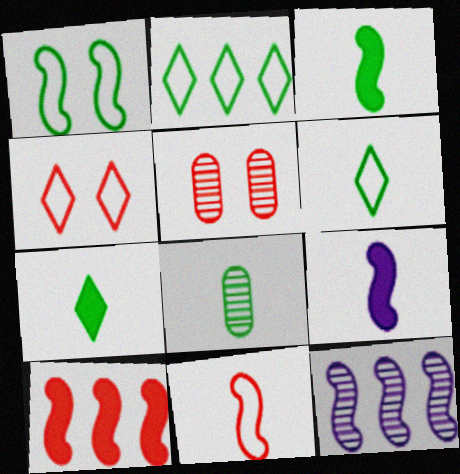[[2, 5, 9], 
[3, 6, 8]]